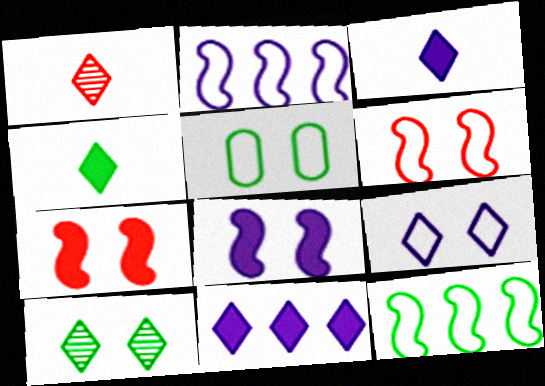[[5, 6, 9]]